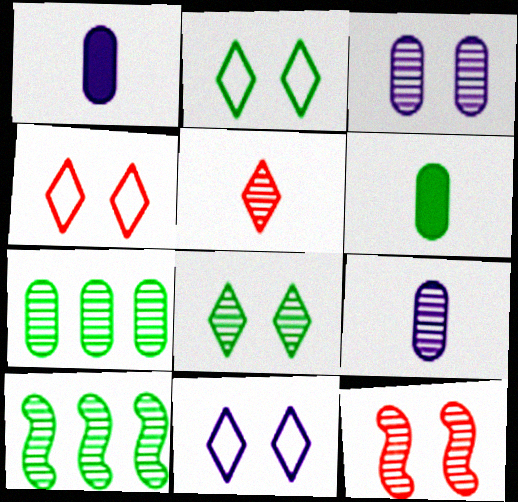[[1, 4, 10], 
[2, 4, 11], 
[2, 6, 10], 
[3, 5, 10], 
[3, 8, 12]]